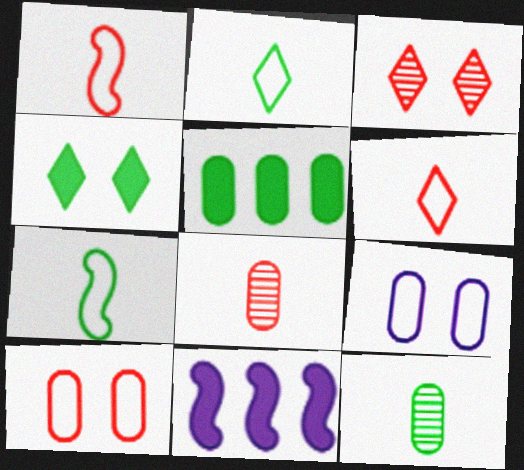[[5, 8, 9]]